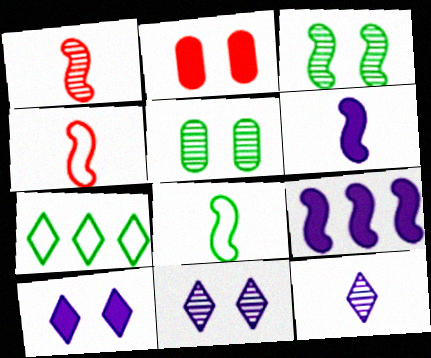[[1, 6, 8], 
[3, 4, 9]]